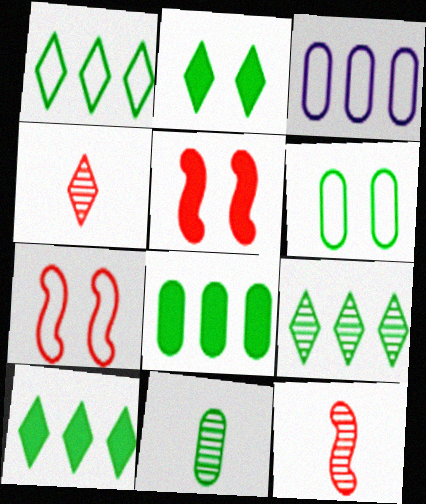[[1, 9, 10], 
[2, 3, 12], 
[6, 8, 11]]